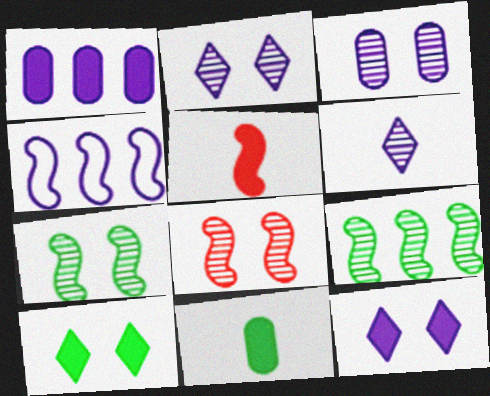[[1, 5, 10], 
[4, 5, 7]]